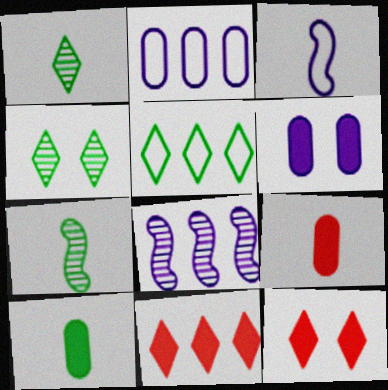[[1, 3, 9], 
[2, 7, 12]]